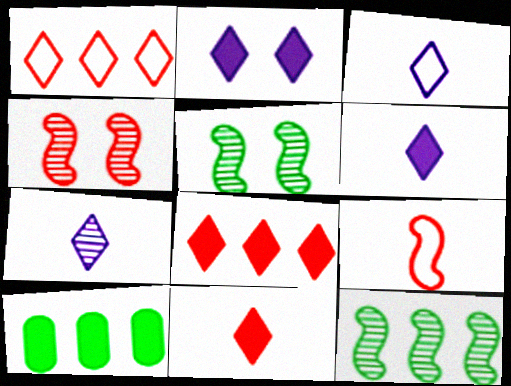[[3, 4, 10], 
[3, 6, 7]]